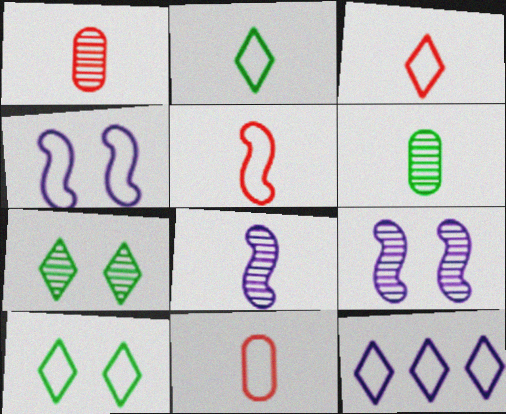[[3, 5, 11], 
[3, 10, 12]]